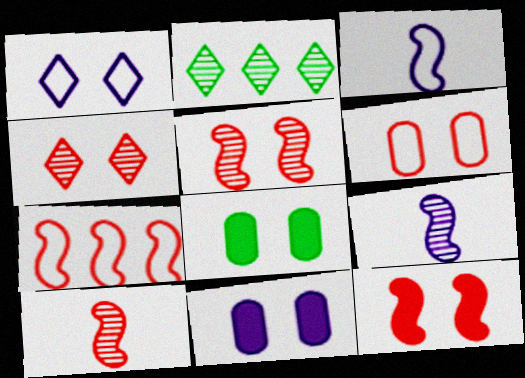[[1, 5, 8], 
[4, 6, 12], 
[7, 10, 12]]